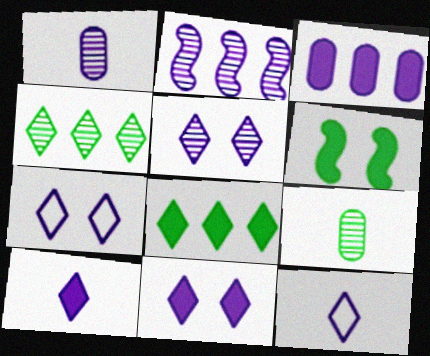[[1, 2, 5], 
[5, 7, 11]]